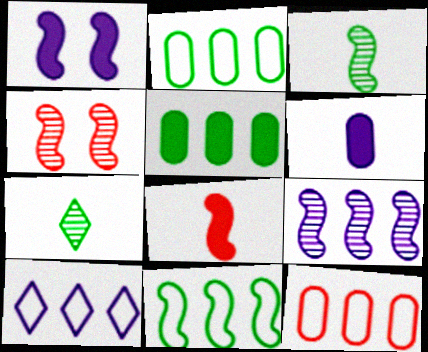[[1, 7, 12], 
[3, 4, 9], 
[10, 11, 12]]